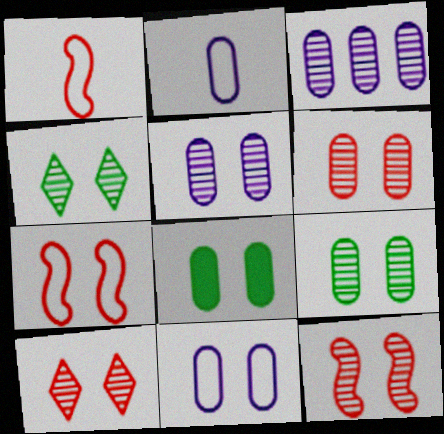[[4, 5, 12], 
[5, 6, 9], 
[6, 8, 11], 
[6, 10, 12]]